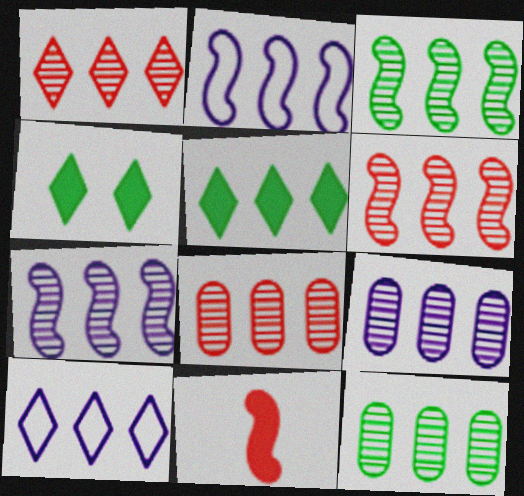[[1, 3, 9], 
[1, 5, 10], 
[1, 6, 8], 
[1, 7, 12], 
[2, 5, 8], 
[3, 6, 7], 
[8, 9, 12]]